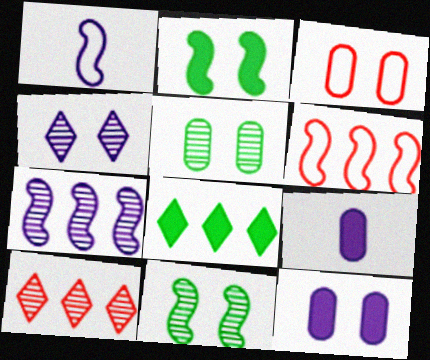[[2, 3, 4], 
[3, 5, 12]]